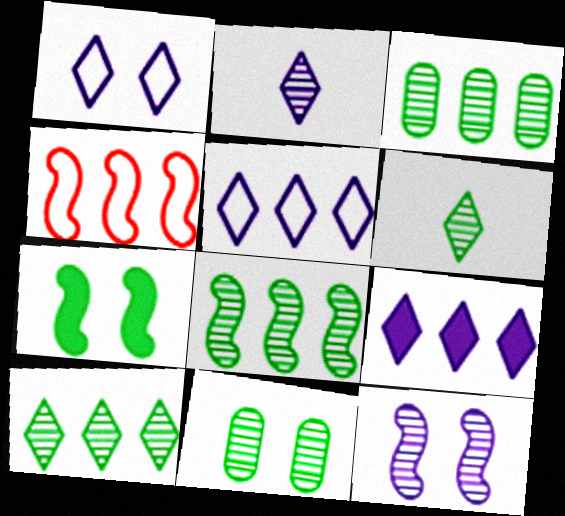[[1, 2, 9], 
[3, 4, 9], 
[3, 8, 10], 
[6, 8, 11]]